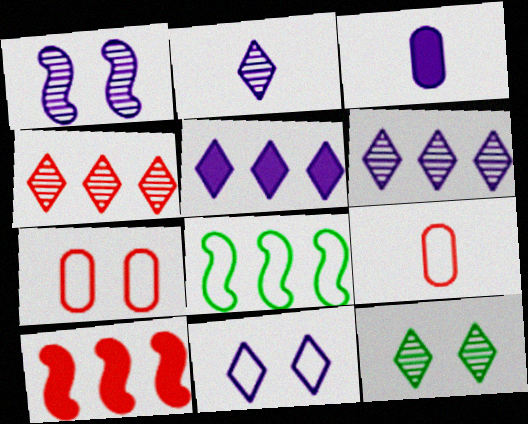[[2, 4, 12], 
[2, 5, 11], 
[8, 9, 11]]